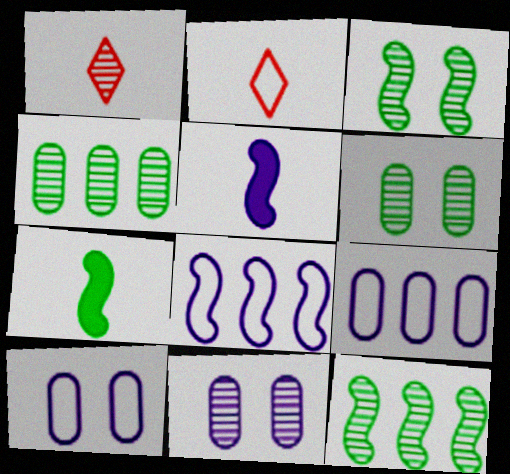[[1, 11, 12]]